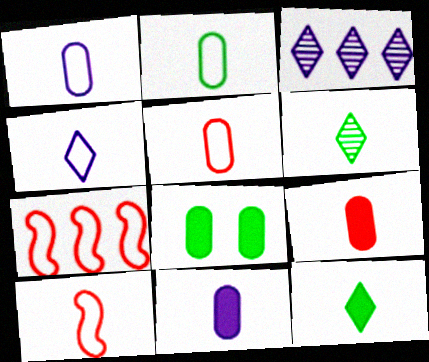[[1, 2, 5], 
[2, 4, 10], 
[3, 8, 10], 
[6, 10, 11]]